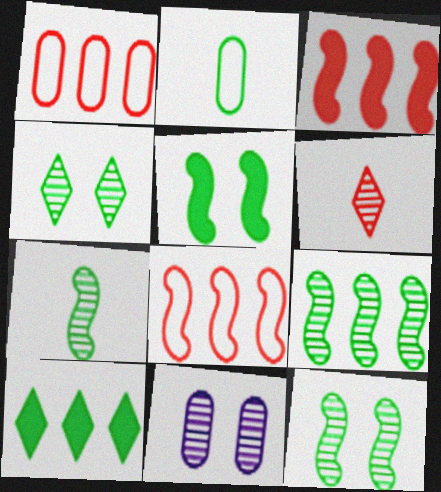[[2, 10, 12], 
[6, 9, 11], 
[7, 9, 12]]